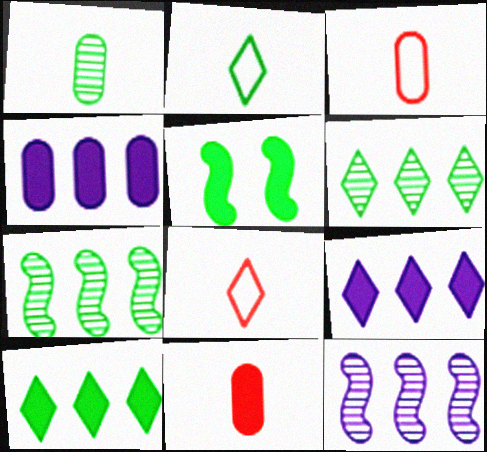[[5, 9, 11]]